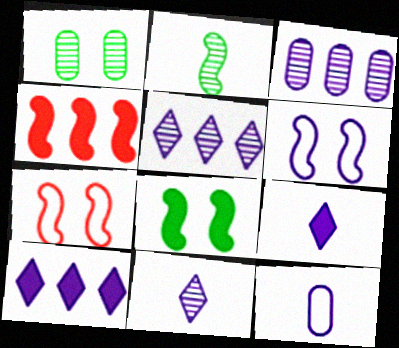[[2, 4, 6], 
[3, 6, 9]]